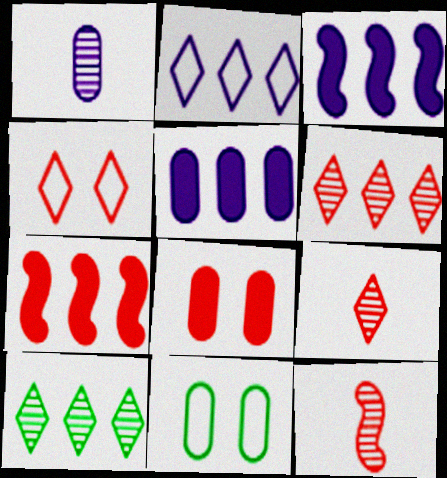[[3, 9, 11]]